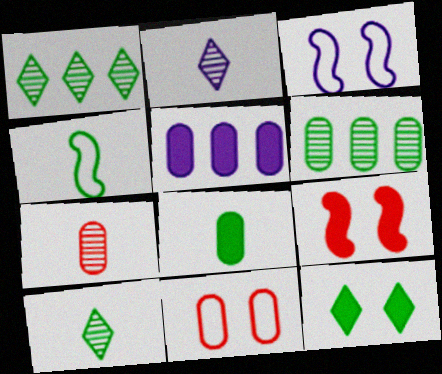[[2, 3, 5], 
[4, 6, 12], 
[4, 8, 10]]